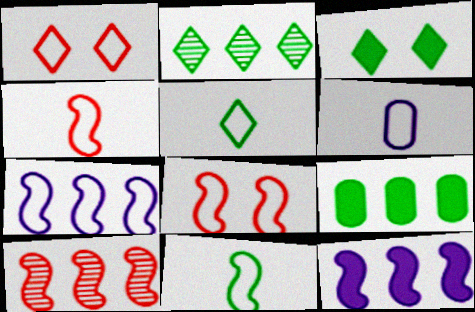[[2, 3, 5], 
[3, 6, 10], 
[4, 5, 6], 
[7, 8, 11]]